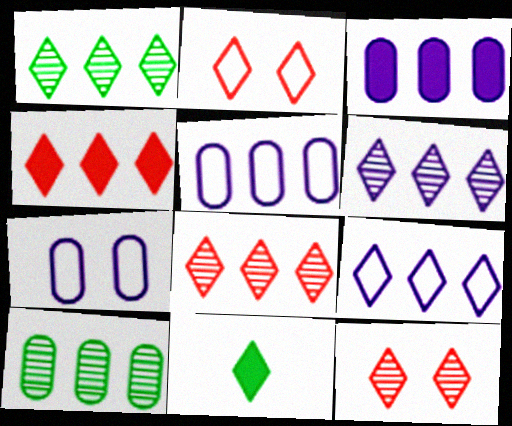[[1, 4, 9], 
[1, 6, 8], 
[2, 6, 11], 
[9, 11, 12]]